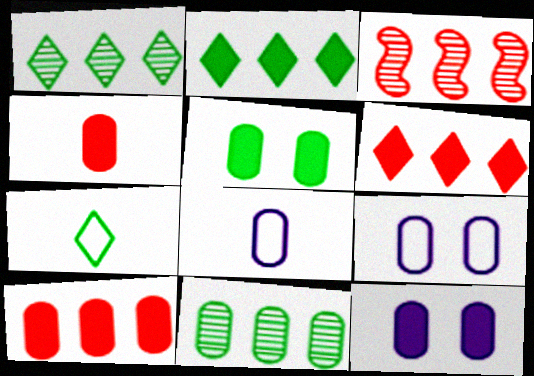[[3, 7, 12], 
[4, 9, 11]]